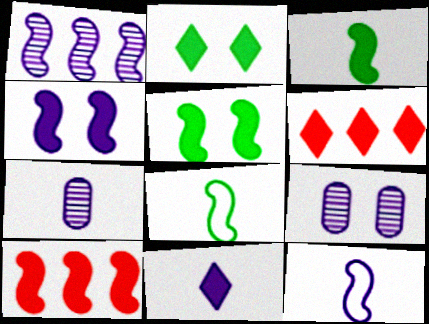[[1, 4, 12], 
[2, 6, 11], 
[3, 4, 10], 
[6, 8, 9], 
[7, 11, 12]]